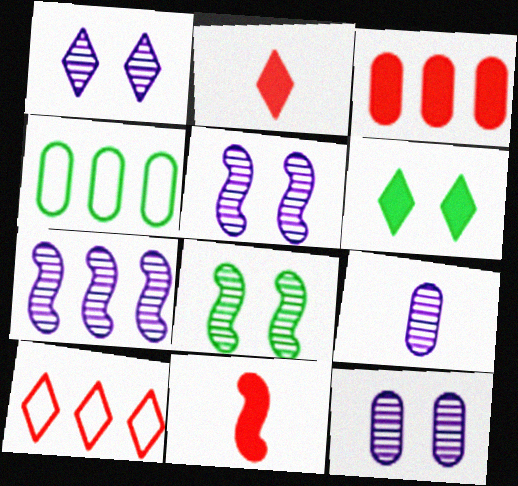[[1, 4, 11], 
[1, 5, 12], 
[1, 7, 9], 
[2, 4, 5]]